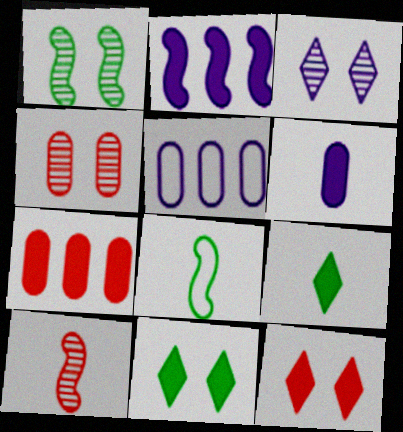[[1, 3, 4], 
[3, 7, 8], 
[5, 10, 11]]